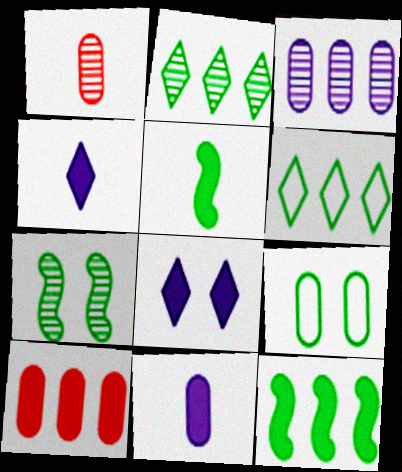[[2, 5, 9], 
[5, 8, 10]]